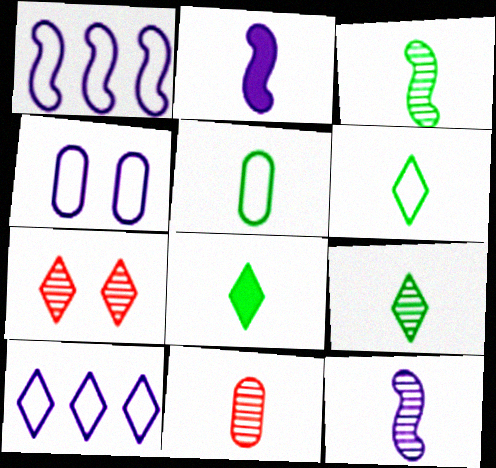[[2, 6, 11], 
[3, 5, 8], 
[6, 8, 9], 
[7, 8, 10], 
[9, 11, 12]]